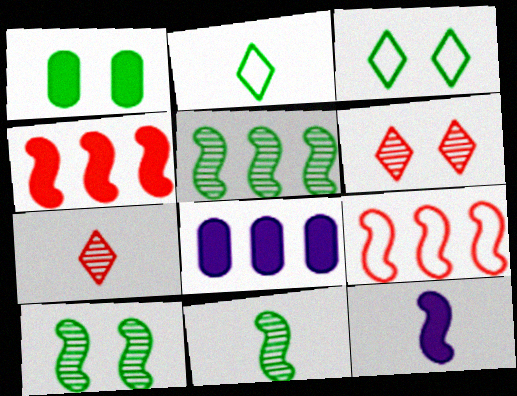[[1, 2, 5], 
[1, 3, 10], 
[5, 10, 11], 
[9, 10, 12]]